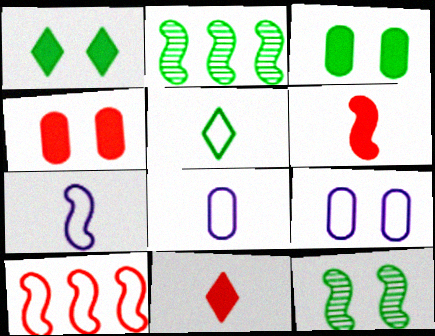[[2, 3, 5], 
[2, 9, 11], 
[5, 9, 10]]